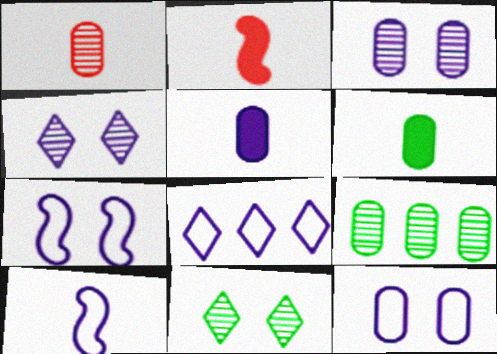[[1, 3, 9], 
[8, 10, 12]]